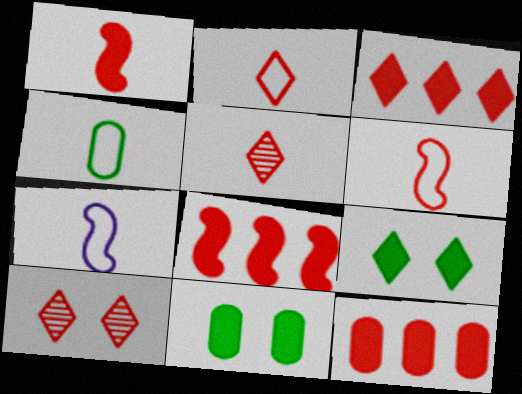[[2, 3, 10], 
[2, 4, 7], 
[3, 8, 12], 
[6, 10, 12]]